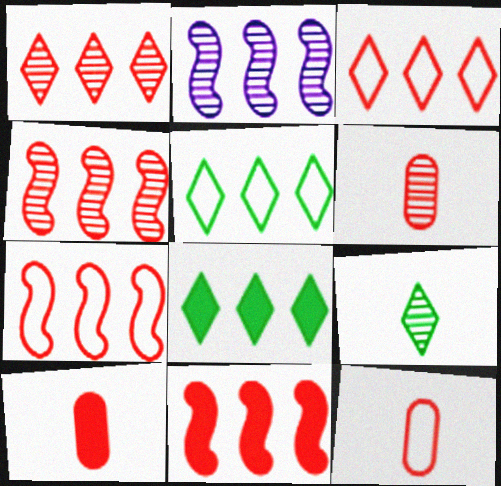[[4, 7, 11], 
[6, 10, 12]]